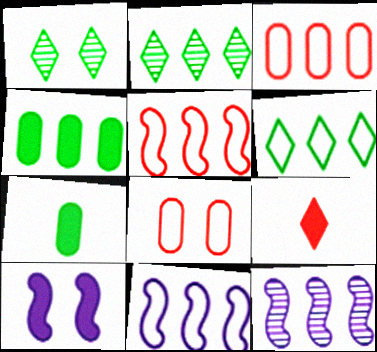[[1, 8, 10], 
[3, 6, 11], 
[4, 9, 10]]